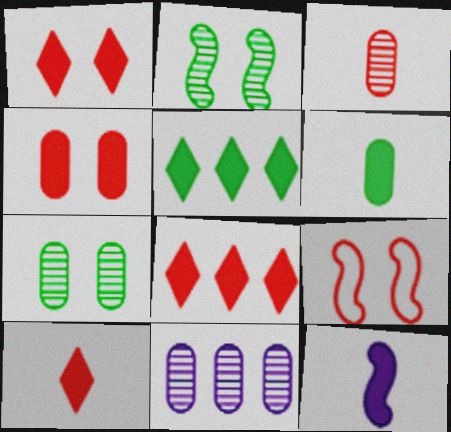[[1, 8, 10], 
[3, 7, 11], 
[3, 8, 9], 
[4, 5, 12], 
[6, 10, 12]]